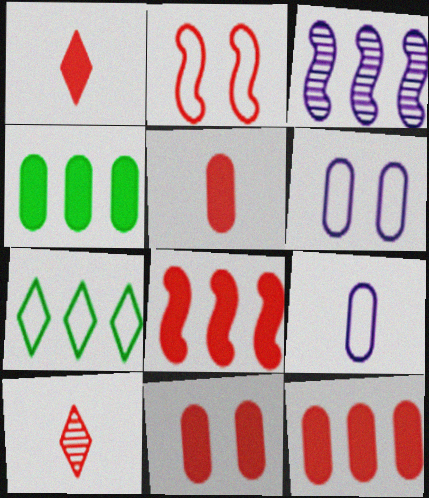[[1, 8, 11], 
[2, 7, 9], 
[2, 10, 12], 
[3, 7, 12], 
[5, 11, 12]]